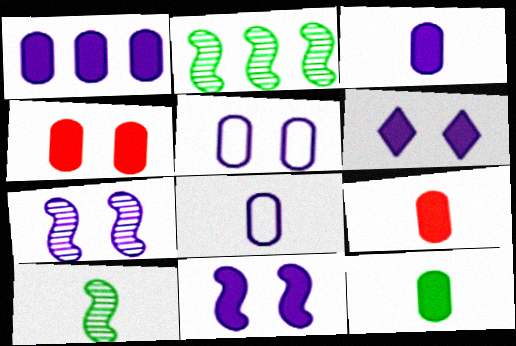[[1, 4, 12], 
[3, 9, 12], 
[5, 6, 7]]